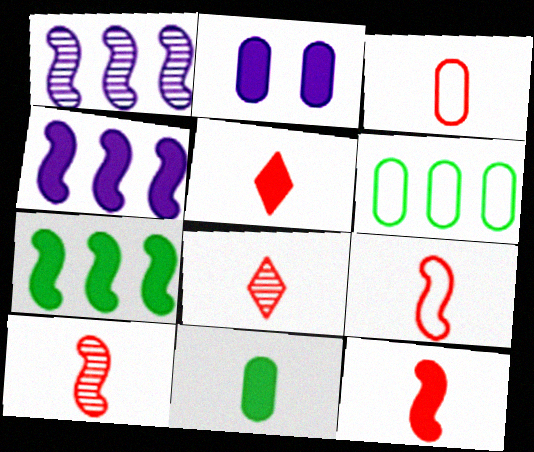[[2, 5, 7], 
[3, 5, 10], 
[3, 8, 12], 
[9, 10, 12]]